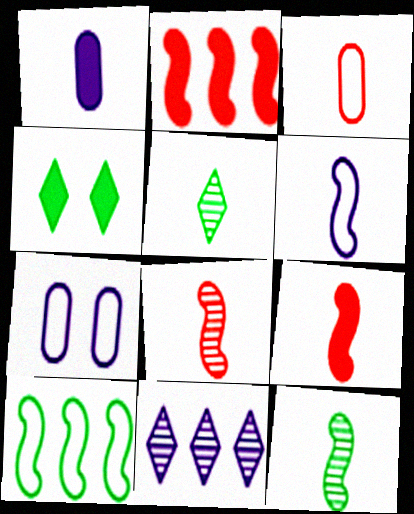[[1, 2, 4], 
[2, 5, 7], 
[6, 9, 12]]